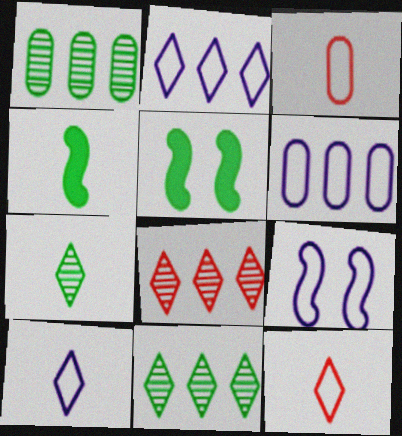[[6, 9, 10]]